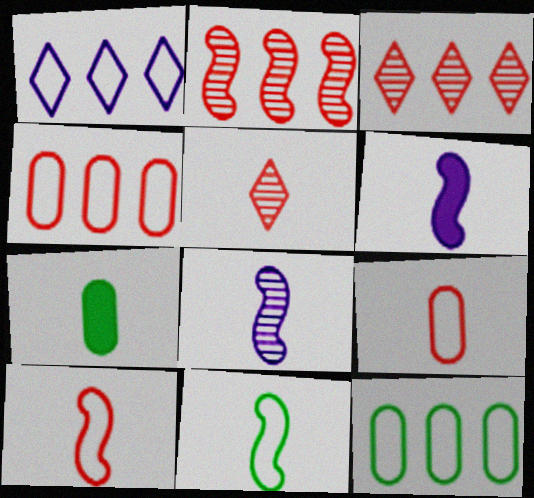[]